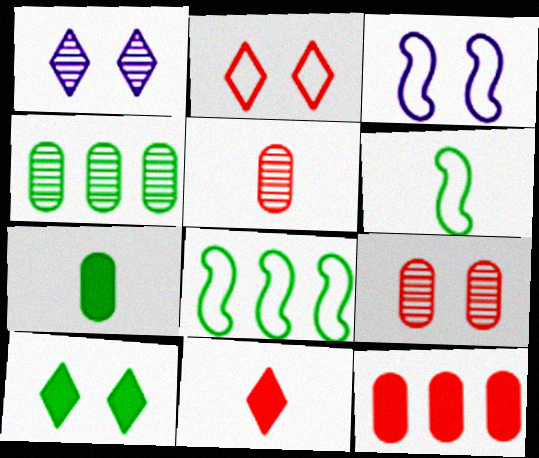[[1, 2, 10], 
[1, 6, 12], 
[3, 4, 11], 
[3, 9, 10], 
[4, 6, 10]]